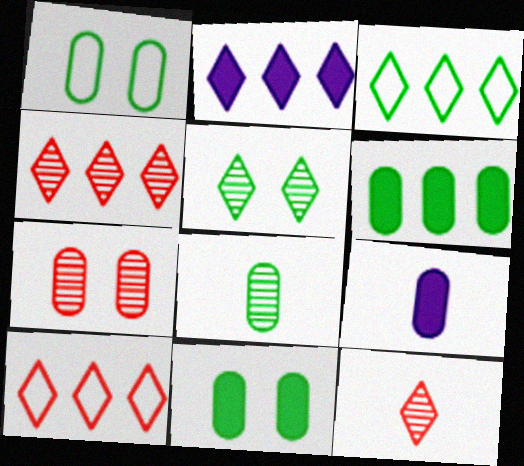[[1, 6, 8], 
[2, 3, 4]]